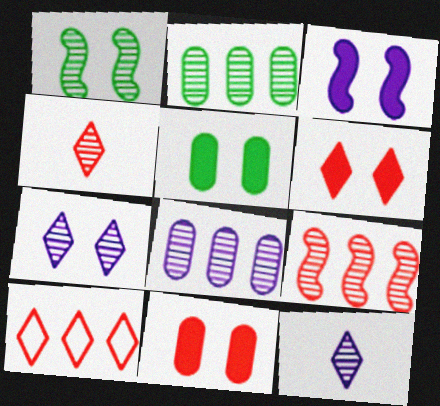[[1, 4, 8], 
[3, 5, 6], 
[4, 6, 10]]